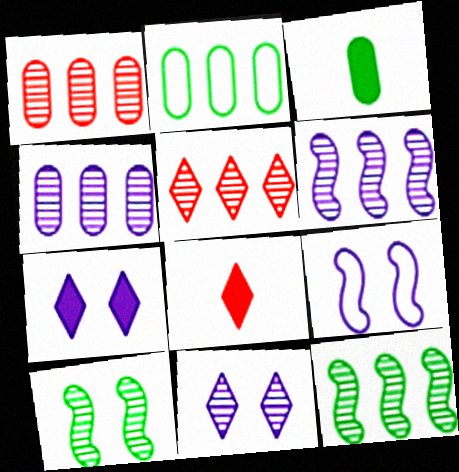[[3, 5, 9], 
[4, 5, 12]]